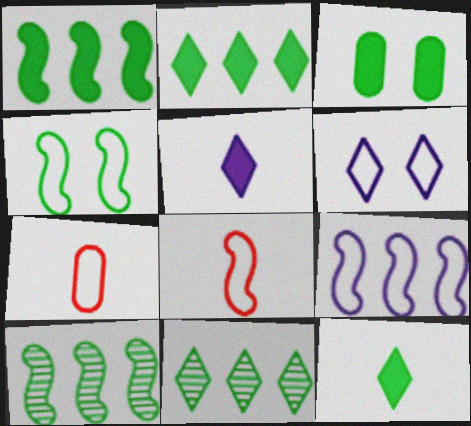[[1, 3, 12], 
[4, 8, 9]]